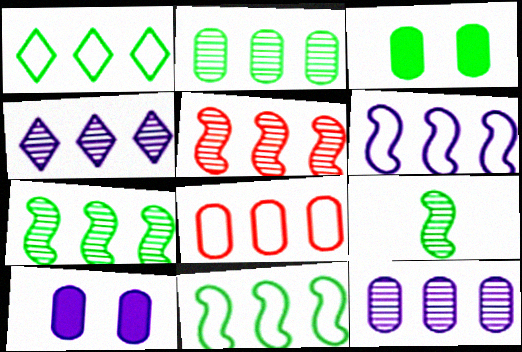[[1, 3, 9], 
[1, 6, 8], 
[2, 4, 5]]